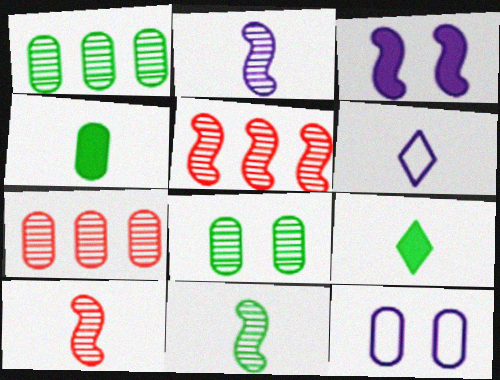[[2, 10, 11], 
[4, 6, 10], 
[4, 7, 12], 
[5, 9, 12]]